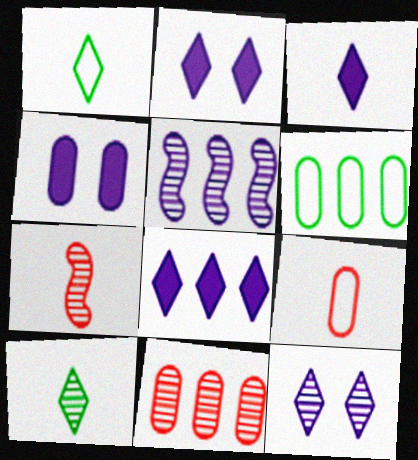[[2, 3, 8], 
[2, 6, 7]]